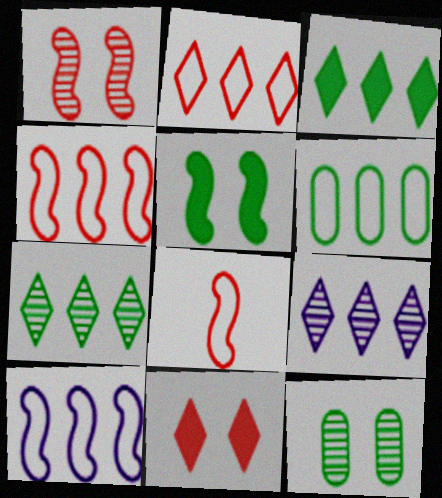[[2, 3, 9], 
[2, 6, 10]]